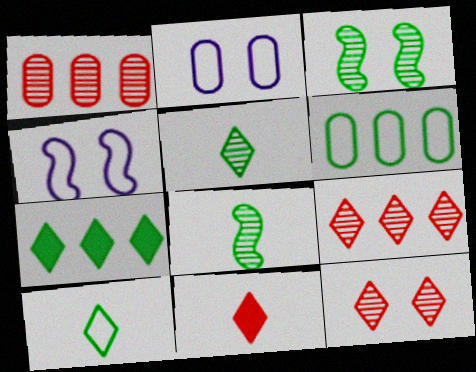[]